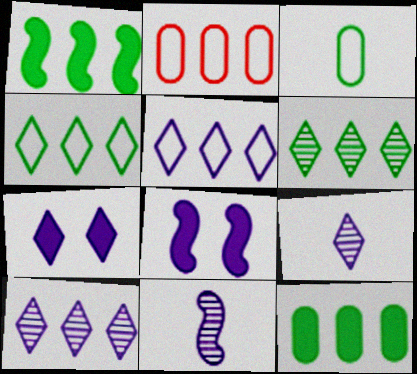[[1, 2, 10], 
[5, 7, 9]]